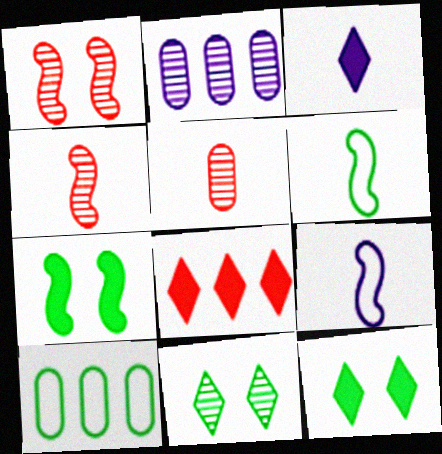[[1, 3, 10], 
[2, 4, 11], 
[3, 5, 6], 
[3, 8, 12]]